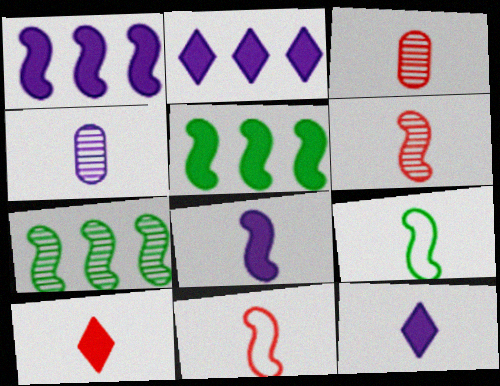[[3, 9, 12], 
[3, 10, 11], 
[4, 9, 10], 
[6, 8, 9]]